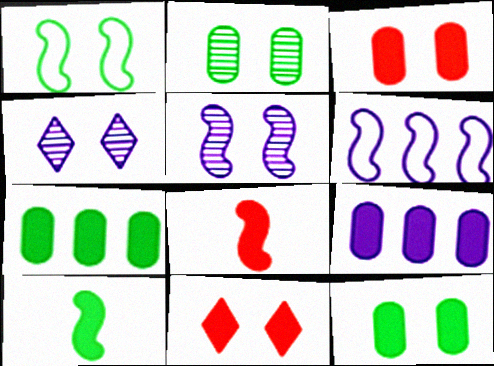[[1, 3, 4], 
[9, 10, 11]]